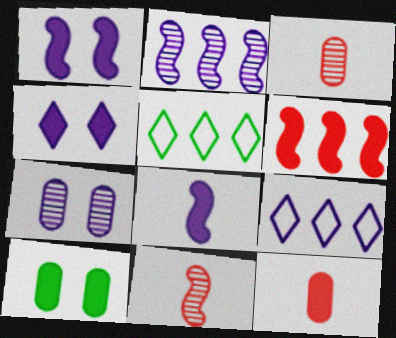[[1, 3, 5], 
[7, 8, 9], 
[9, 10, 11]]